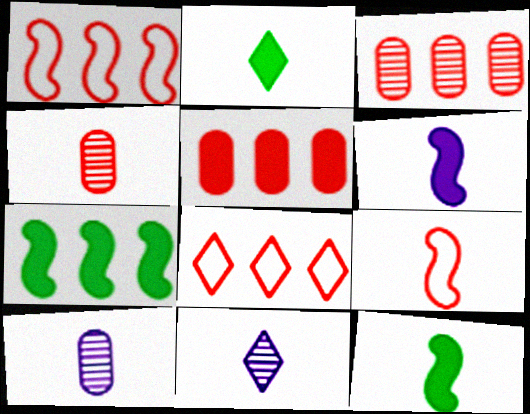[[2, 9, 10]]